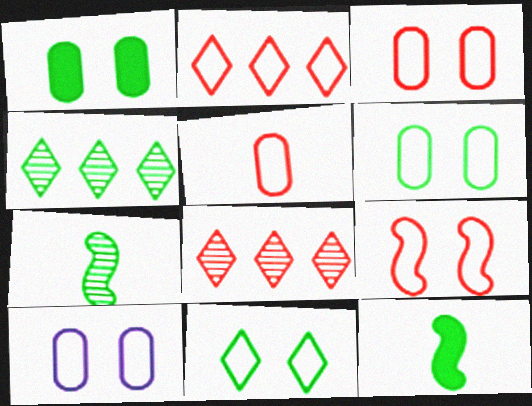[[2, 5, 9], 
[3, 6, 10], 
[4, 6, 12], 
[8, 10, 12], 
[9, 10, 11]]